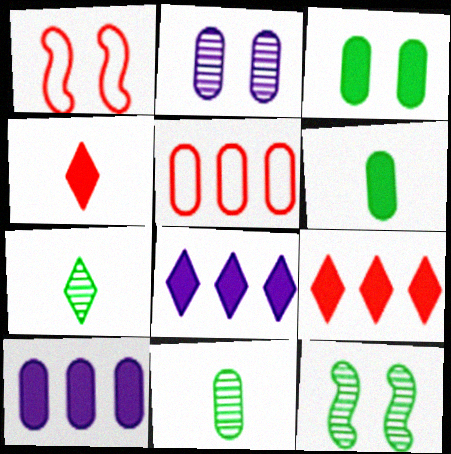[[1, 7, 10], 
[1, 8, 11], 
[2, 5, 6]]